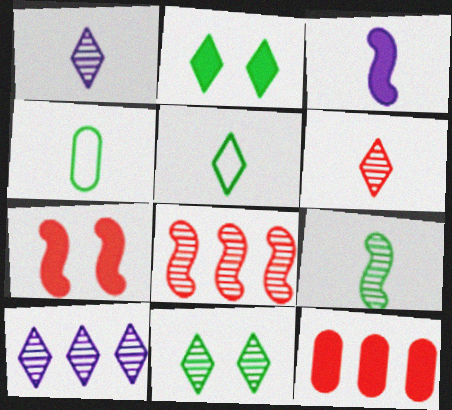[[2, 3, 12], 
[3, 4, 6], 
[4, 7, 10], 
[6, 10, 11]]